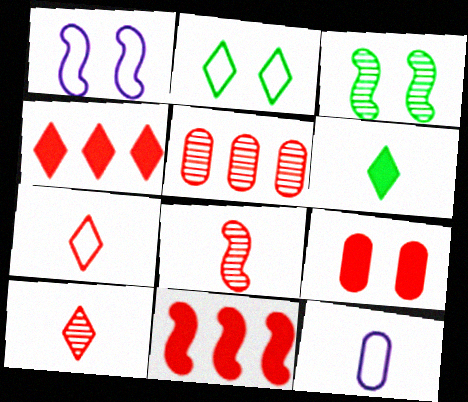[[1, 5, 6], 
[3, 4, 12], 
[6, 8, 12]]